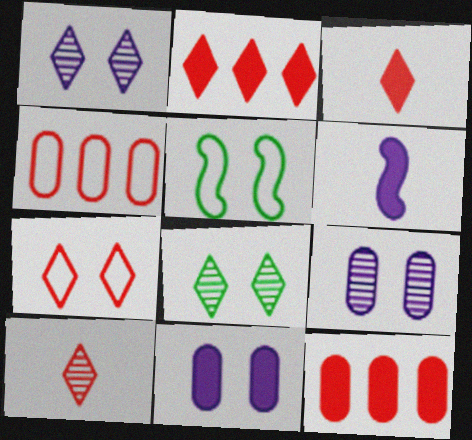[[2, 7, 10], 
[4, 6, 8]]